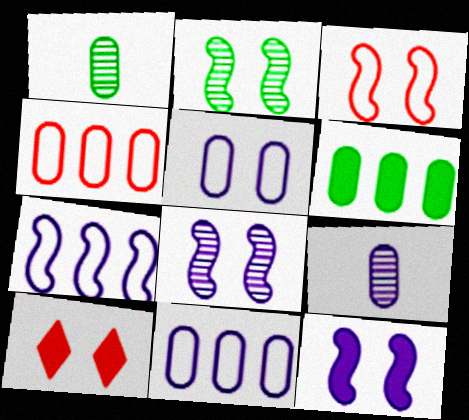[[1, 7, 10], 
[2, 3, 12], 
[2, 5, 10]]